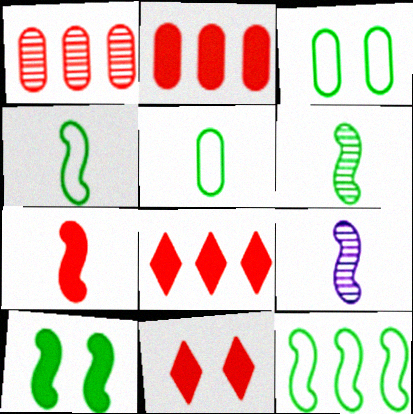[[2, 7, 11], 
[3, 8, 9], 
[4, 7, 9], 
[6, 10, 12]]